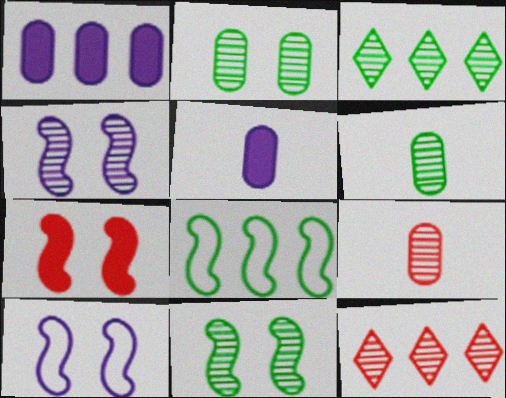[[1, 8, 12], 
[3, 4, 9], 
[3, 6, 11], 
[4, 6, 12], 
[7, 10, 11]]